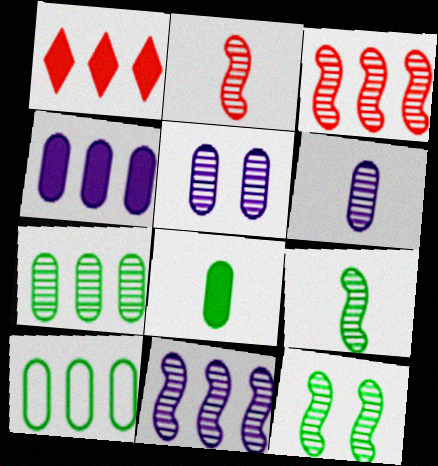[[1, 10, 11], 
[2, 11, 12]]